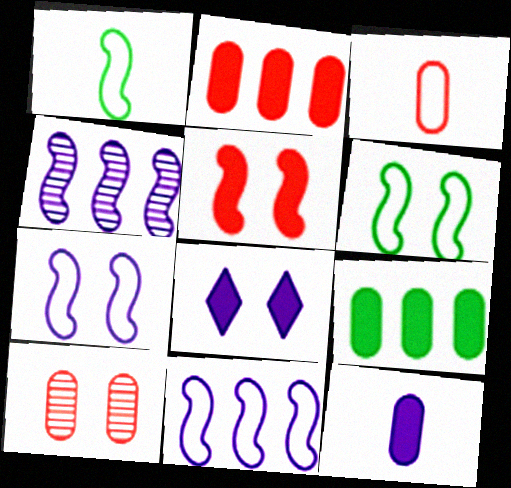[[1, 4, 5], 
[2, 3, 10], 
[6, 8, 10]]